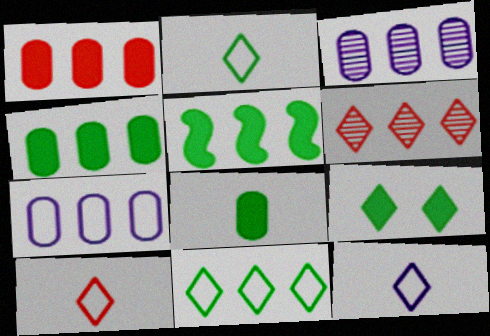[[2, 10, 12], 
[5, 6, 7], 
[5, 8, 9], 
[6, 9, 12]]